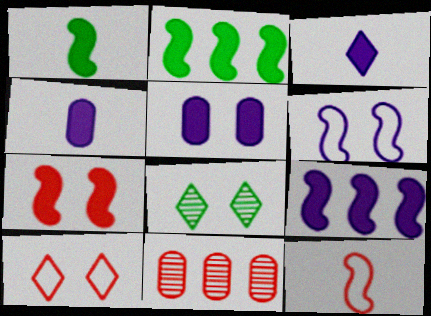[[1, 7, 9], 
[3, 5, 9]]